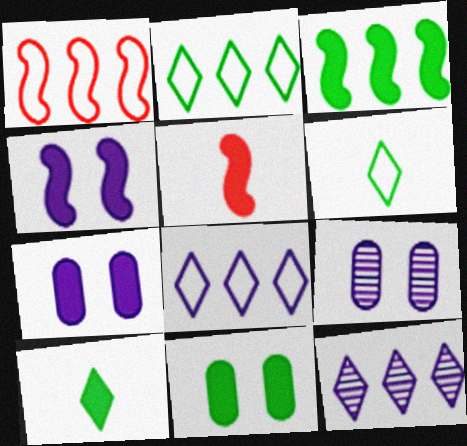[[1, 9, 10], 
[2, 5, 9], 
[3, 4, 5], 
[3, 10, 11]]